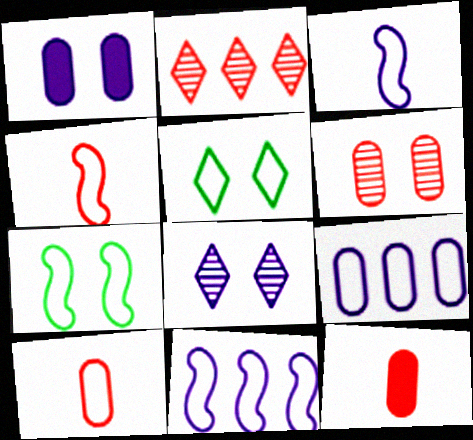[[4, 5, 9], 
[4, 7, 11], 
[5, 10, 11]]